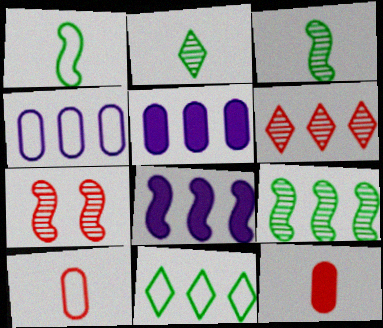[[1, 7, 8]]